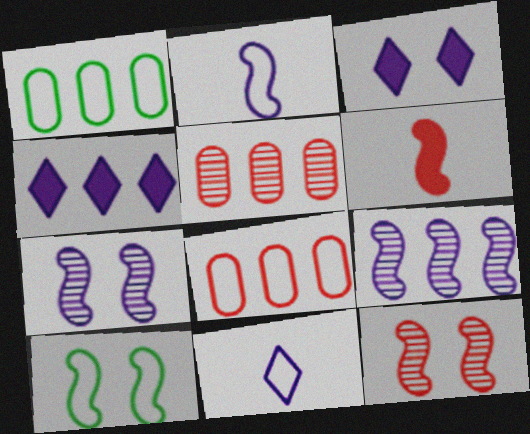[[6, 9, 10], 
[8, 10, 11]]